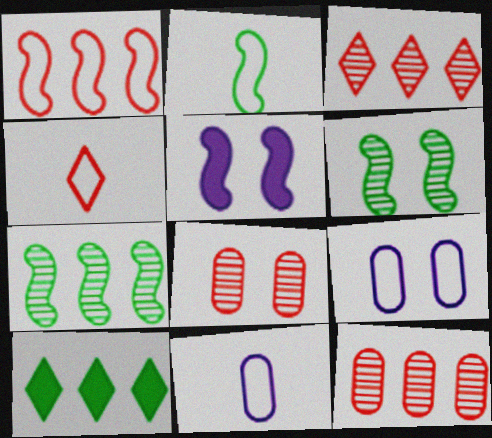[[2, 4, 11]]